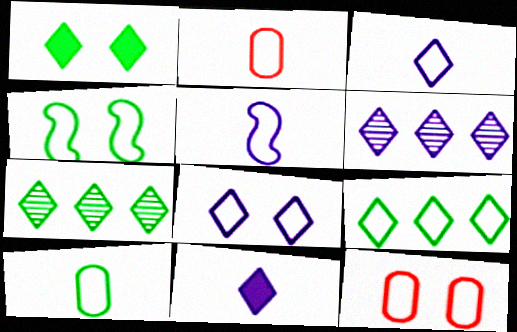[[4, 8, 12], 
[4, 9, 10], 
[5, 9, 12], 
[6, 8, 11]]